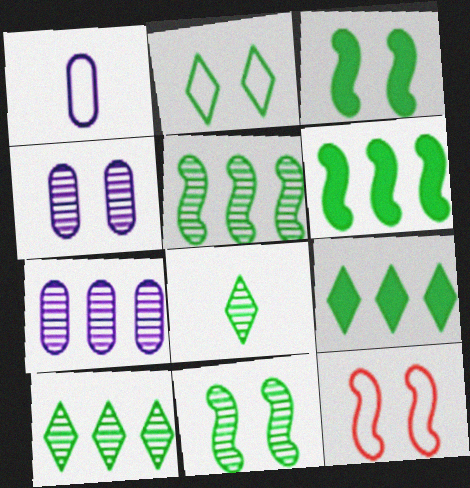[[2, 8, 9]]